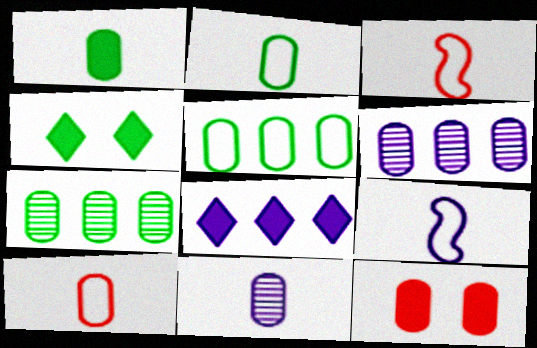[[1, 10, 11], 
[2, 6, 12], 
[3, 4, 6], 
[5, 11, 12]]